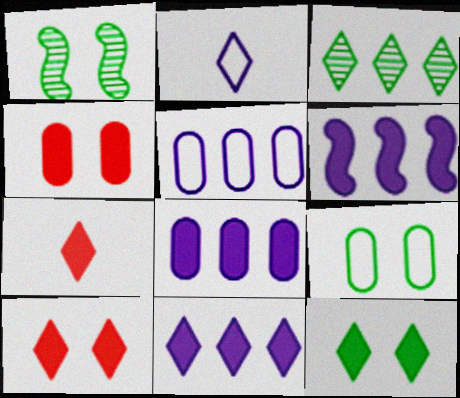[[1, 5, 7], 
[1, 9, 12], 
[2, 3, 10], 
[6, 8, 11], 
[7, 11, 12]]